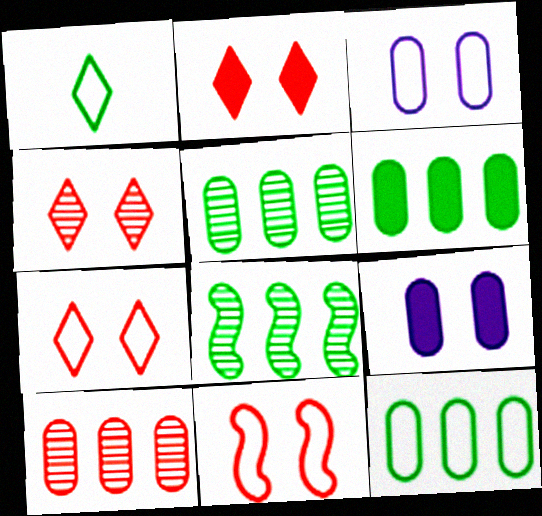[[2, 4, 7], 
[5, 6, 12]]